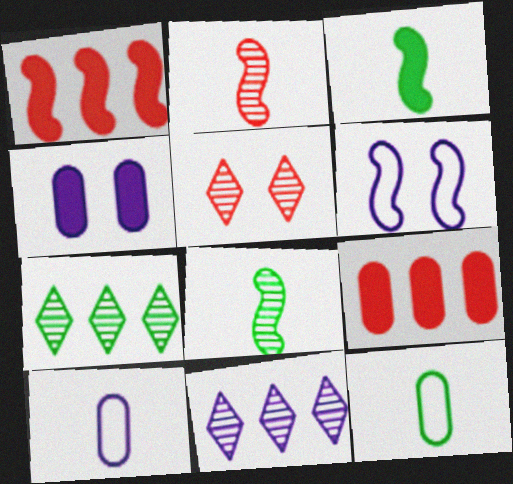[[1, 6, 8]]